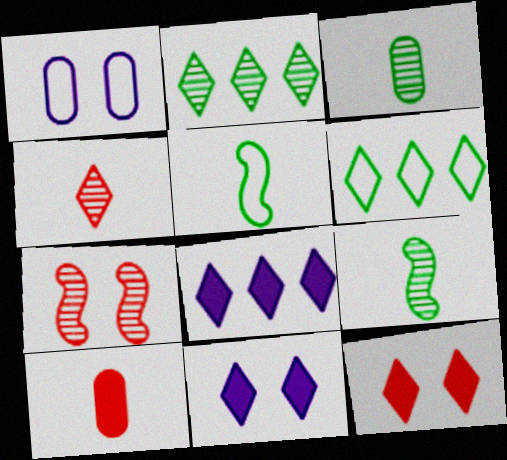[[4, 6, 11]]